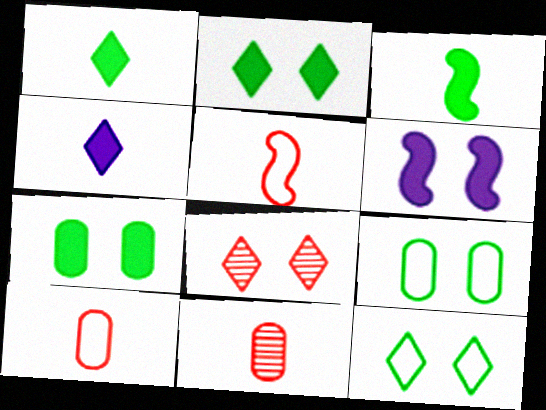[[6, 8, 9]]